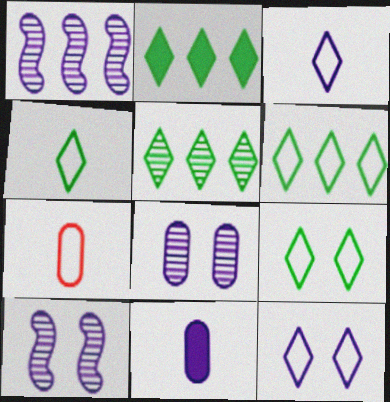[[1, 11, 12], 
[2, 5, 6], 
[2, 7, 10], 
[4, 6, 9]]